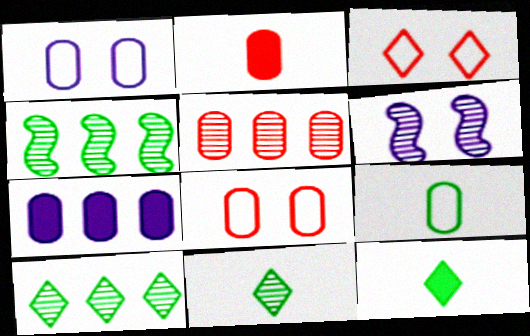[[2, 5, 8], 
[5, 6, 11]]